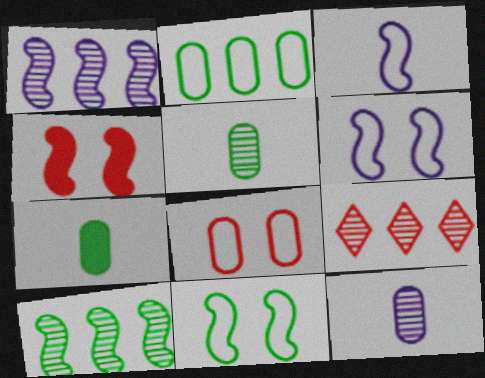[[3, 4, 10], 
[6, 7, 9]]